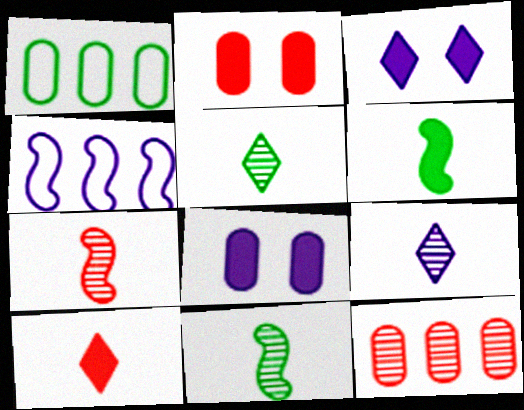[[1, 3, 7], 
[2, 4, 5], 
[4, 8, 9]]